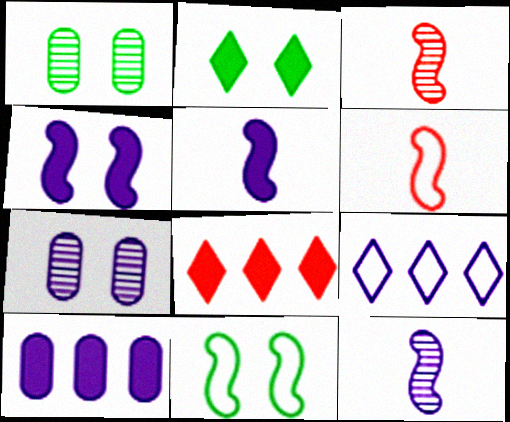[[1, 2, 11], 
[5, 7, 9]]